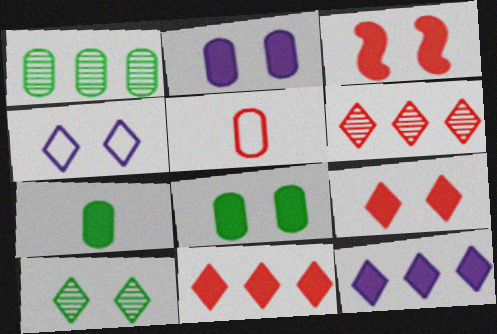[[1, 2, 5], 
[3, 5, 6], 
[3, 7, 12], 
[4, 9, 10]]